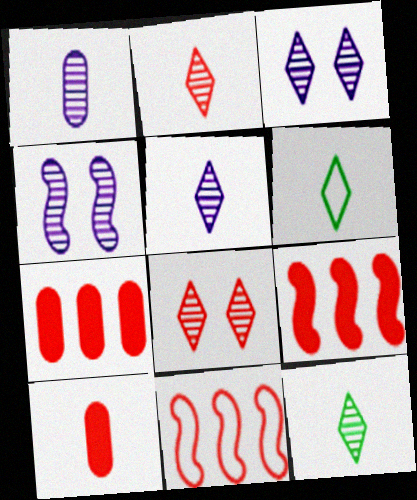[[2, 5, 12], 
[4, 6, 7], 
[8, 10, 11]]